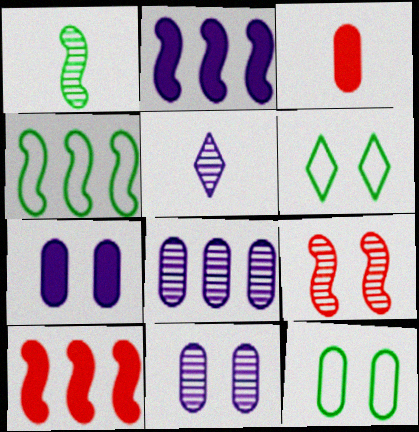[[3, 8, 12], 
[5, 10, 12], 
[6, 7, 9]]